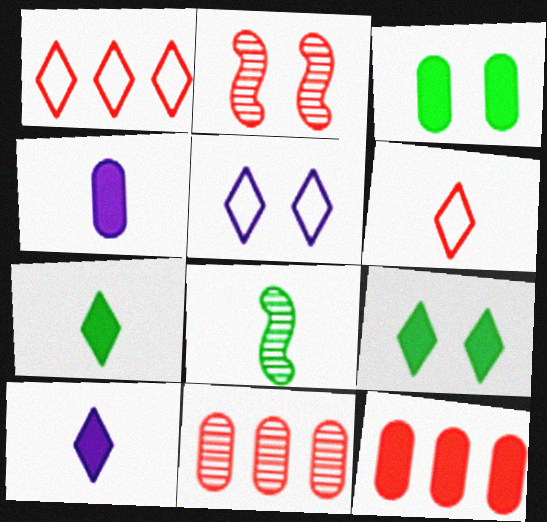[[2, 3, 5], 
[2, 6, 12], 
[3, 4, 12], 
[4, 6, 8], 
[5, 8, 12]]